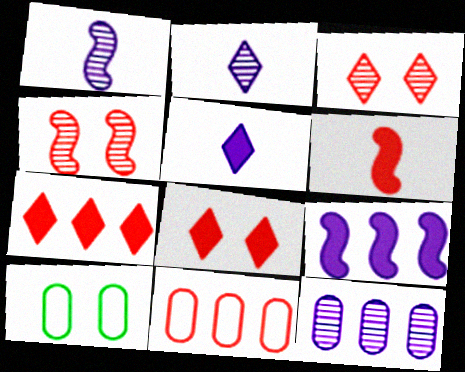[[1, 7, 10], 
[3, 6, 11]]